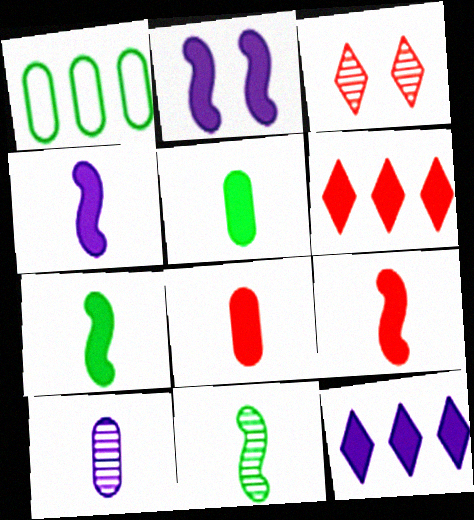[[1, 3, 4], 
[2, 5, 6], 
[4, 7, 9]]